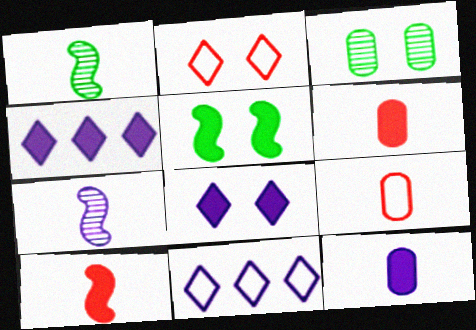[[3, 10, 11], 
[4, 5, 6]]